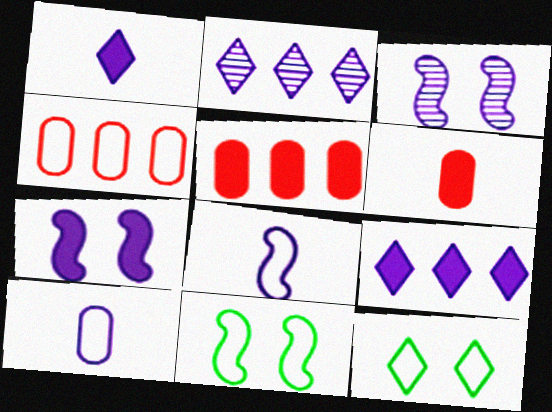[[2, 6, 11], 
[2, 7, 10], 
[3, 9, 10], 
[4, 8, 12]]